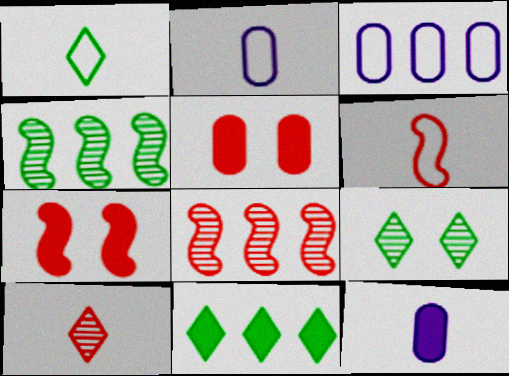[[1, 2, 6], 
[1, 9, 11], 
[3, 8, 11], 
[6, 7, 8], 
[7, 11, 12]]